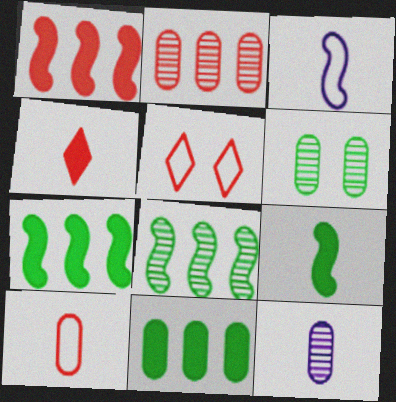[[2, 6, 12], 
[5, 7, 12]]